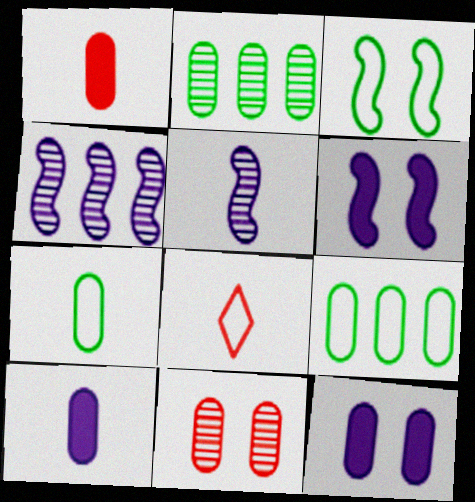[[2, 6, 8], 
[9, 10, 11]]